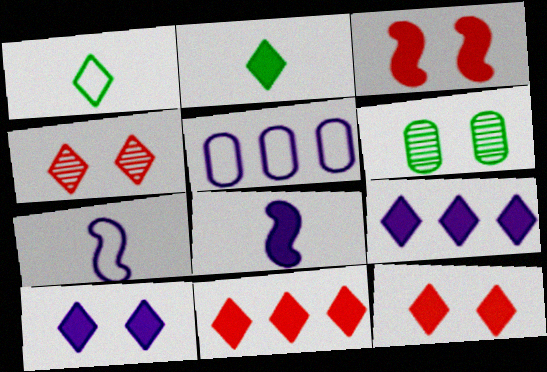[[1, 4, 9], 
[2, 9, 12], 
[2, 10, 11], 
[6, 7, 11]]